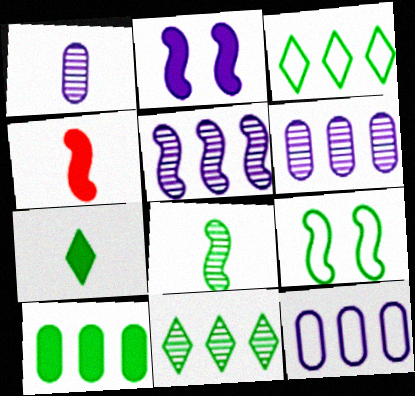[[4, 5, 9]]